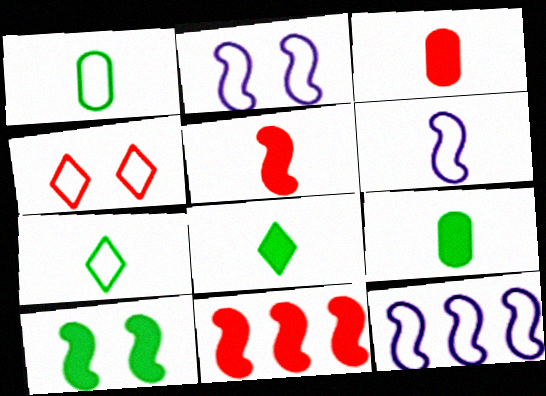[[1, 4, 12], 
[2, 6, 12]]